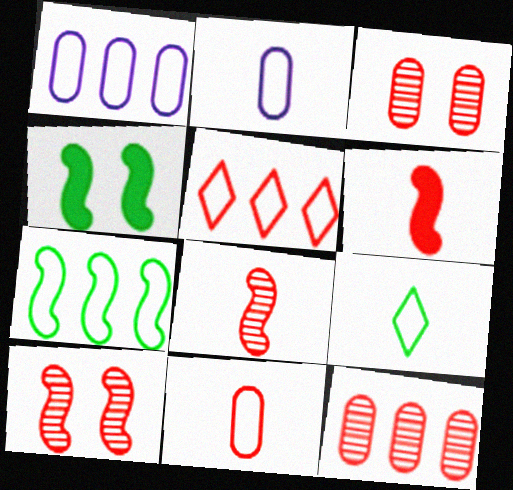[[1, 5, 7], 
[3, 5, 6]]